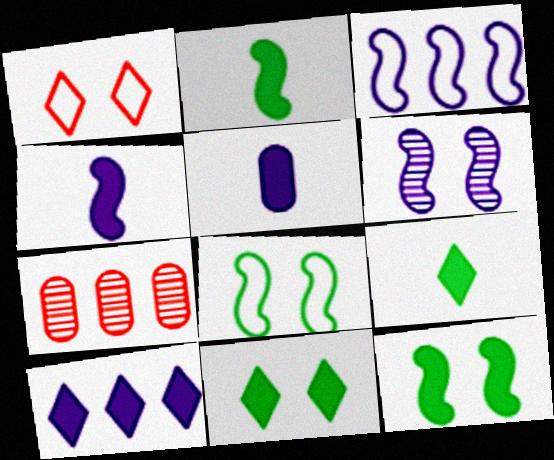[[3, 4, 6]]